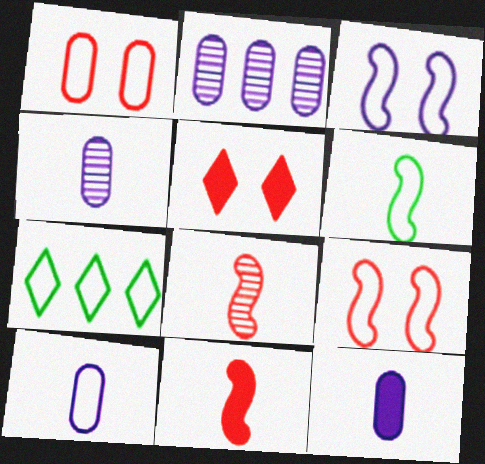[[2, 5, 6], 
[4, 10, 12], 
[7, 9, 10]]